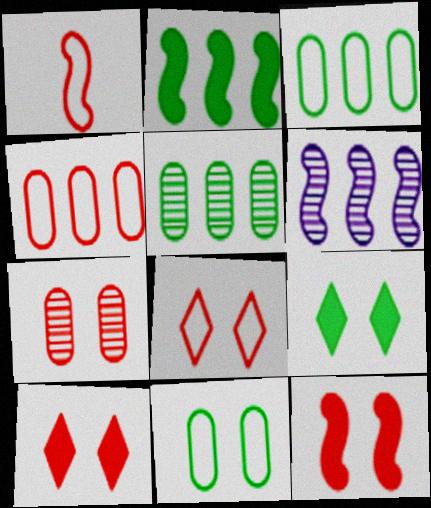[[1, 4, 8], 
[7, 8, 12]]